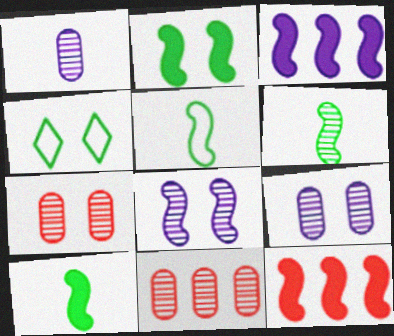[[1, 4, 12], 
[5, 6, 10], 
[5, 8, 12]]